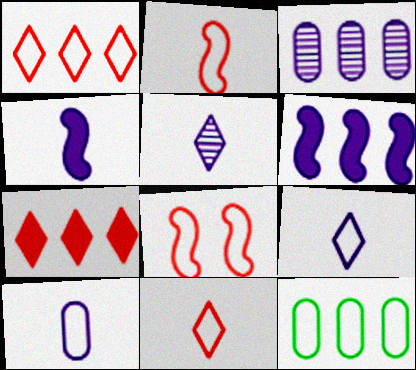[[4, 5, 10], 
[8, 9, 12]]